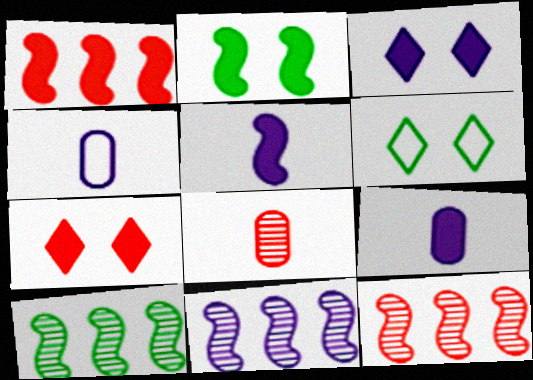[[1, 2, 5], 
[3, 4, 11], 
[4, 7, 10], 
[6, 9, 12], 
[10, 11, 12]]